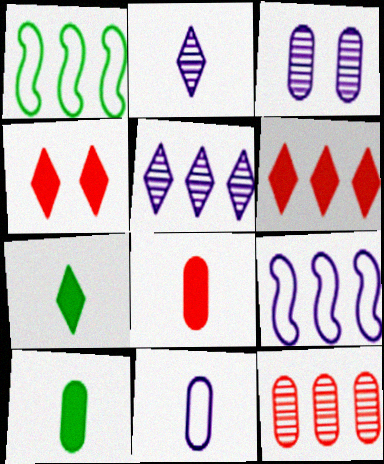[]